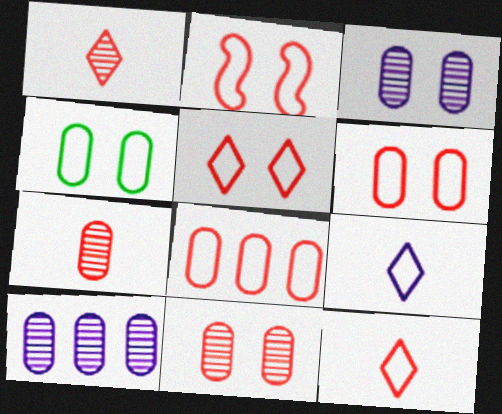[[2, 5, 6], 
[2, 8, 12]]